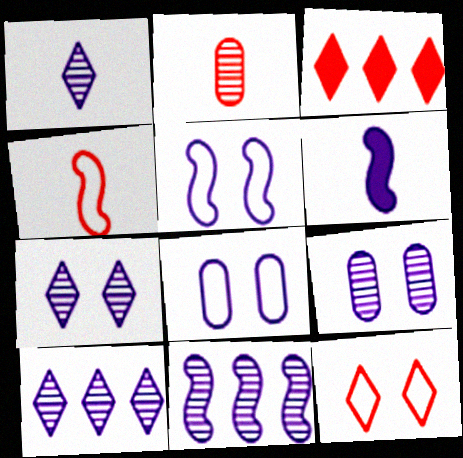[[1, 7, 10], 
[1, 9, 11], 
[5, 6, 11], 
[6, 8, 10]]